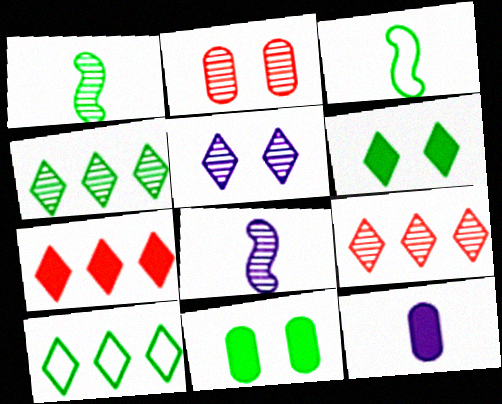[[1, 10, 11], 
[2, 4, 8], 
[3, 4, 11]]